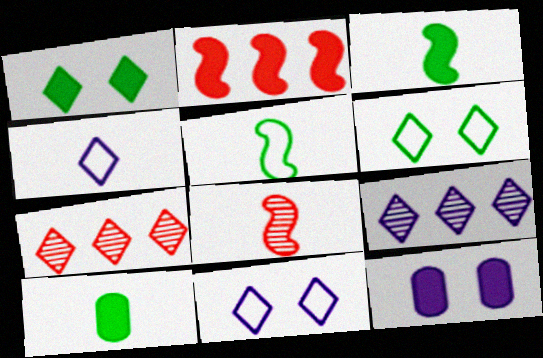[[1, 4, 7], 
[4, 8, 10], 
[5, 7, 12]]